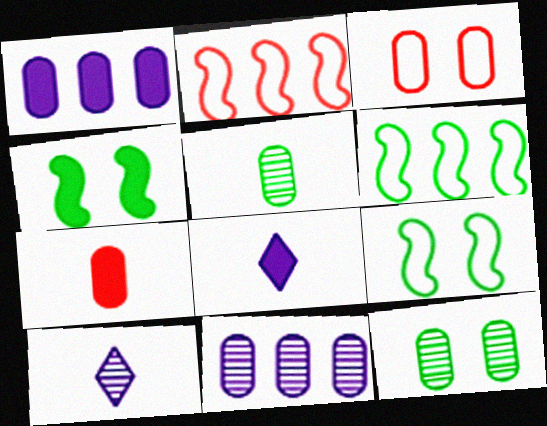[[1, 3, 5], 
[2, 8, 12]]